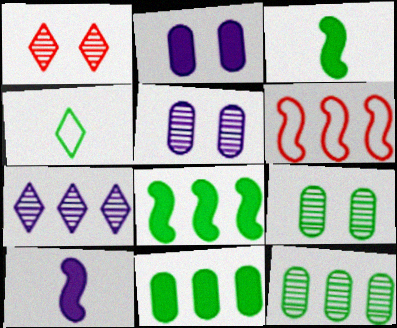[[4, 8, 9], 
[6, 7, 11]]